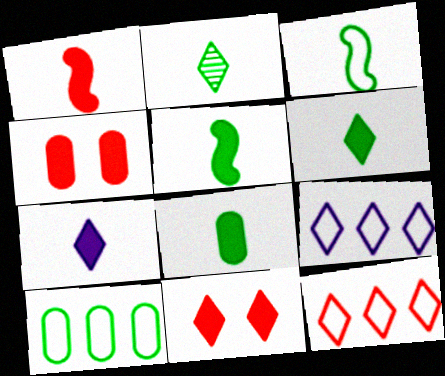[[1, 7, 8], 
[2, 3, 8], 
[2, 9, 11], 
[5, 6, 8]]